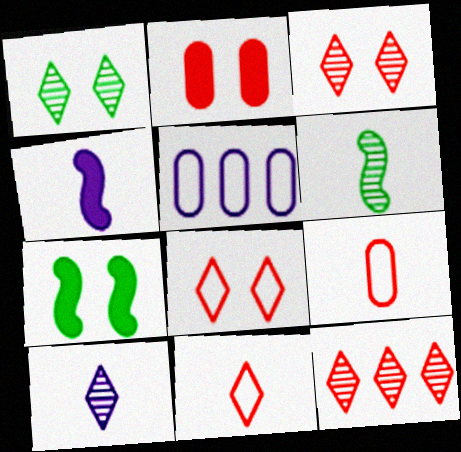[[1, 10, 12]]